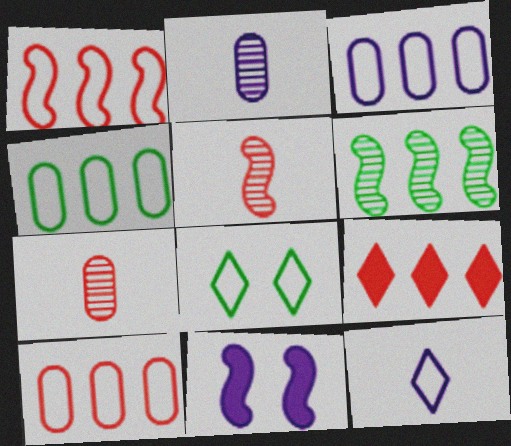[[3, 4, 10], 
[3, 6, 9]]